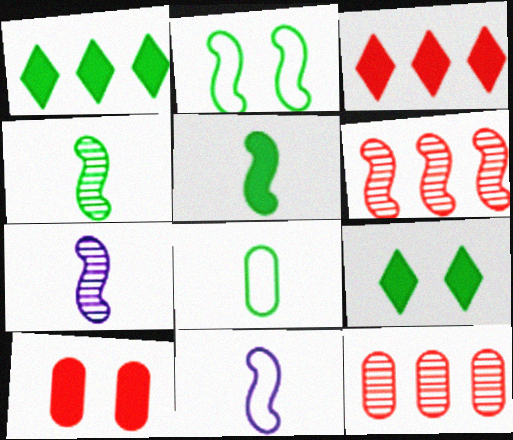[[9, 11, 12]]